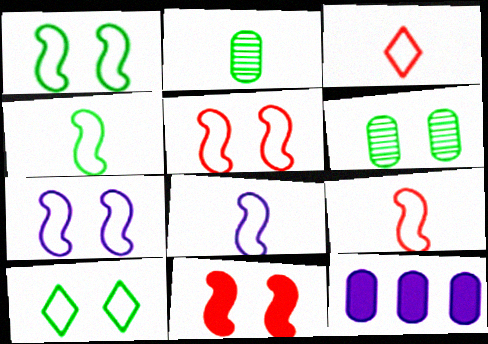[[1, 5, 7], 
[4, 8, 9]]